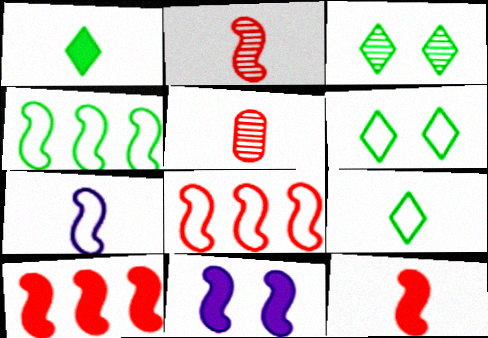[[1, 5, 7], 
[2, 4, 11]]